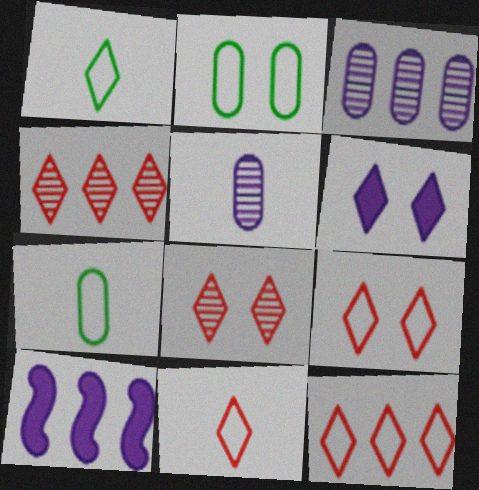[[1, 4, 6], 
[7, 8, 10], 
[9, 11, 12]]